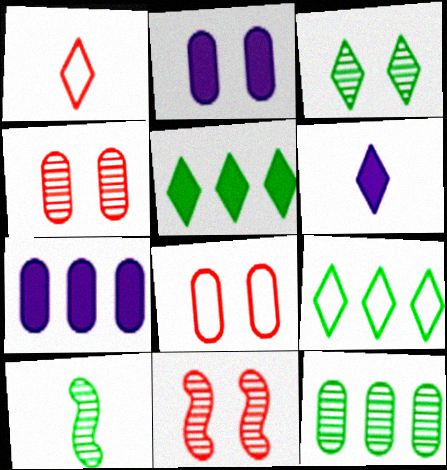[[3, 10, 12]]